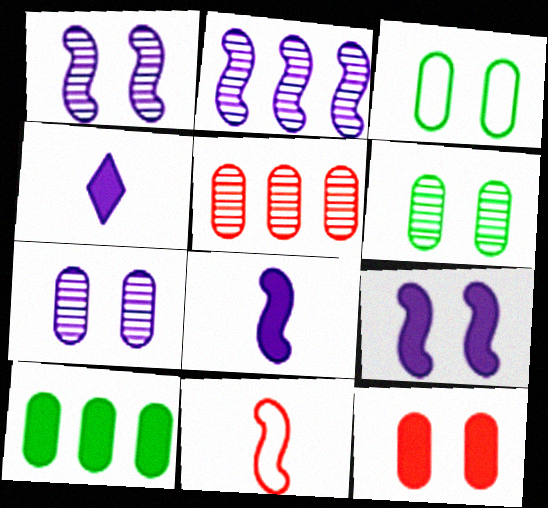[[3, 7, 12]]